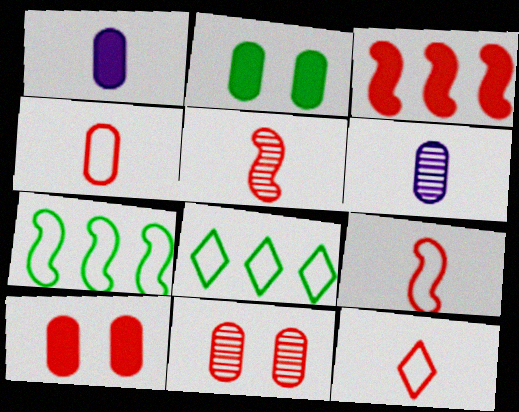[[3, 11, 12], 
[4, 9, 12]]